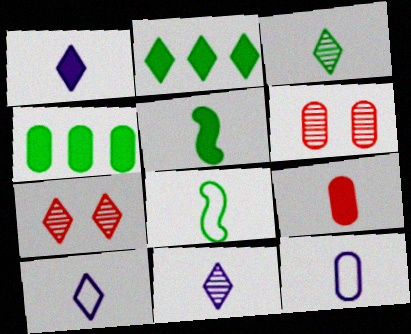[[1, 5, 9], 
[1, 10, 11], 
[2, 7, 10], 
[4, 6, 12], 
[8, 9, 11]]